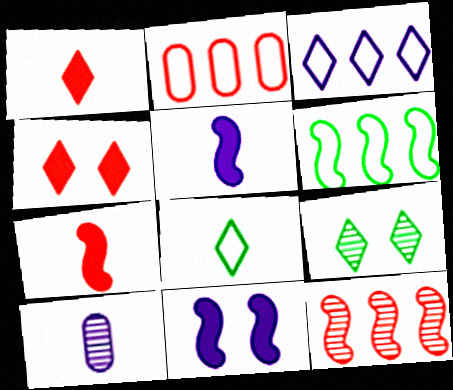[[1, 3, 9], 
[2, 3, 6], 
[2, 5, 9], 
[3, 10, 11], 
[4, 6, 10], 
[7, 8, 10], 
[9, 10, 12]]